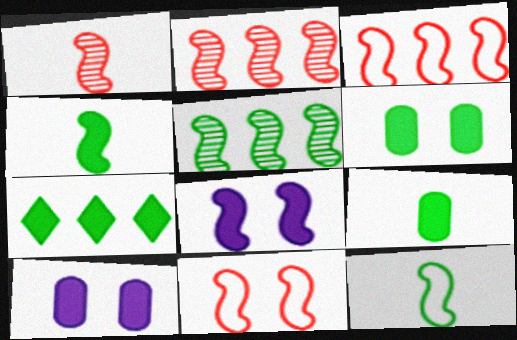[[2, 8, 12], 
[4, 6, 7]]